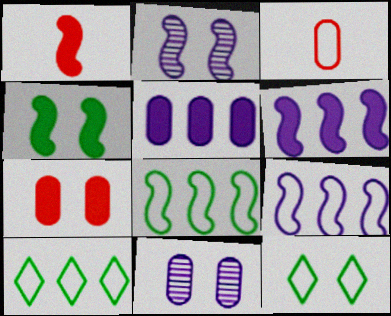[[1, 2, 8], 
[1, 4, 6], 
[1, 10, 11], 
[2, 7, 12], 
[3, 9, 12]]